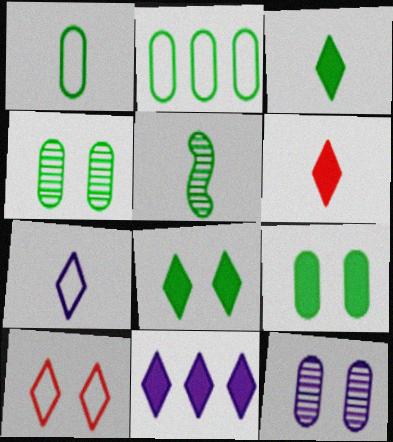[[1, 3, 5], 
[2, 5, 8], 
[6, 8, 11]]